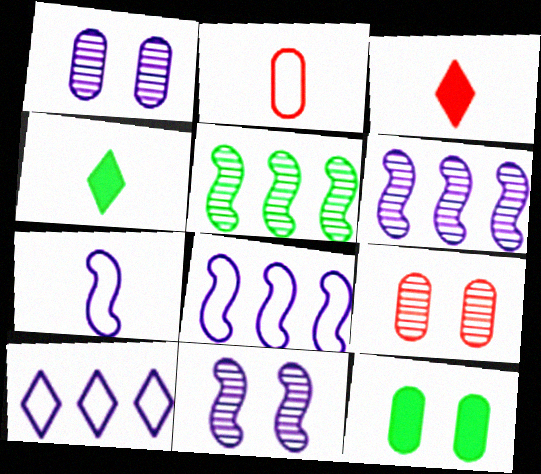[[4, 8, 9]]